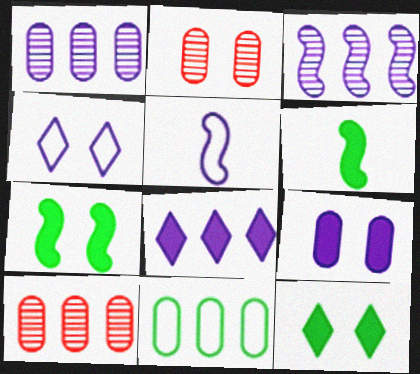[[2, 4, 7], 
[4, 6, 10], 
[5, 10, 12]]